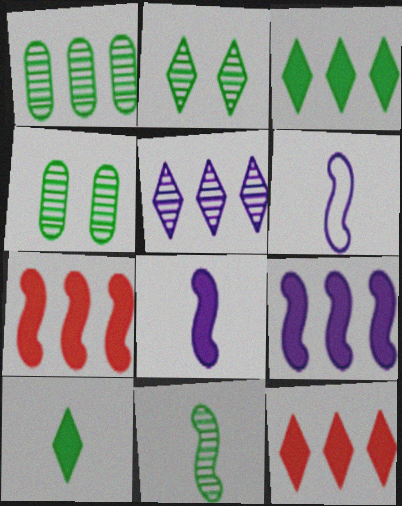[[1, 2, 11], 
[4, 6, 12]]